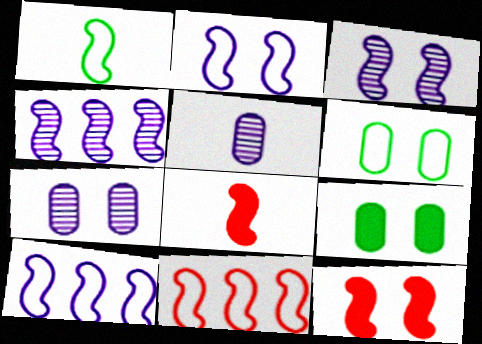[[1, 2, 11], 
[1, 4, 12]]